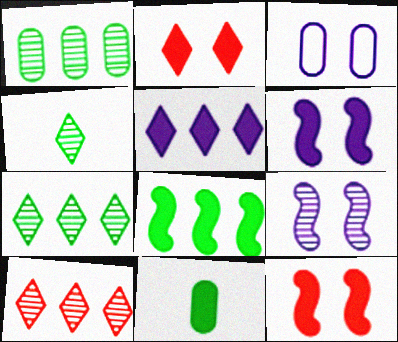[[5, 11, 12]]